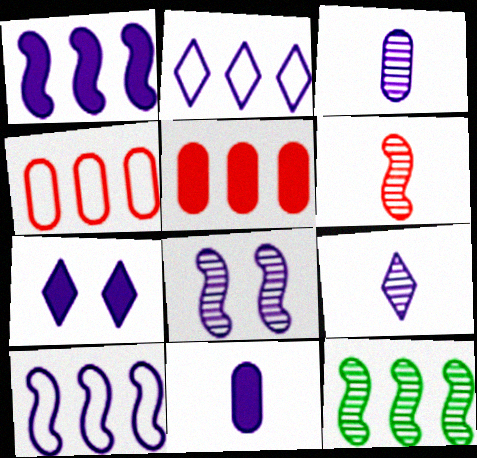[[1, 7, 11], 
[2, 5, 12], 
[2, 7, 9], 
[2, 8, 11], 
[3, 7, 10], 
[6, 8, 12]]